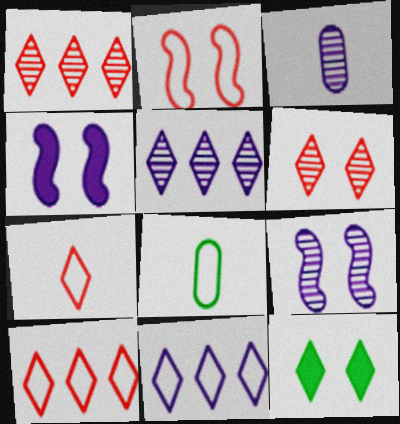[[1, 4, 8], 
[2, 8, 11], 
[3, 4, 11], 
[3, 5, 9], 
[5, 7, 12]]